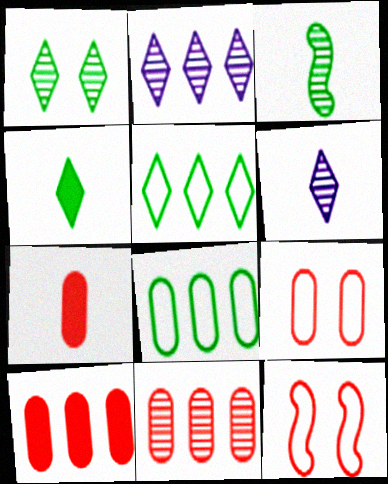[[1, 4, 5], 
[7, 9, 11]]